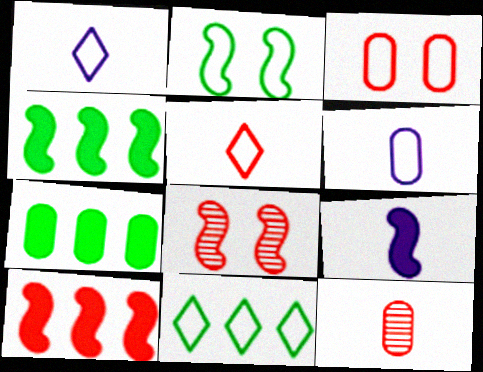[[1, 7, 8]]